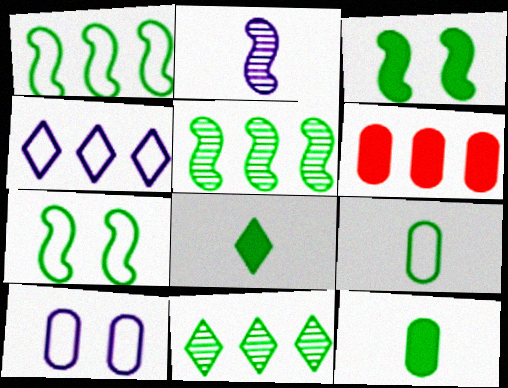[[3, 9, 11], 
[4, 5, 6], 
[7, 11, 12]]